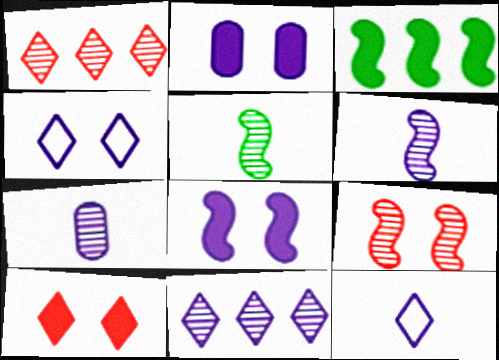[]